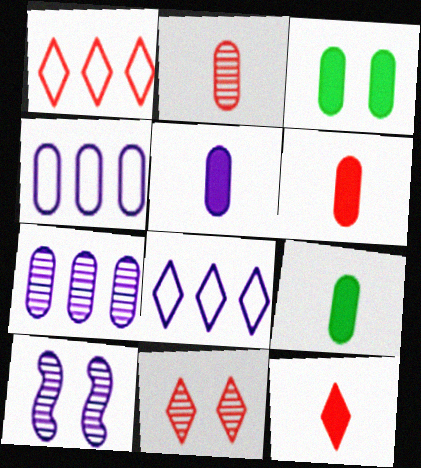[[1, 9, 10], 
[1, 11, 12], 
[2, 3, 4], 
[5, 6, 9], 
[5, 8, 10]]